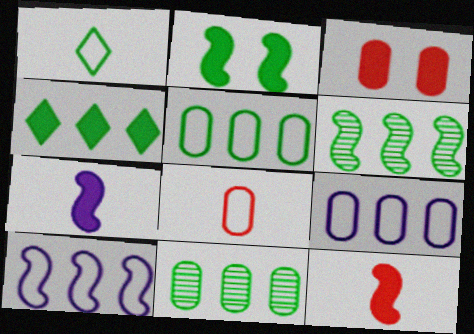[[1, 2, 11], 
[3, 4, 7], 
[4, 5, 6]]